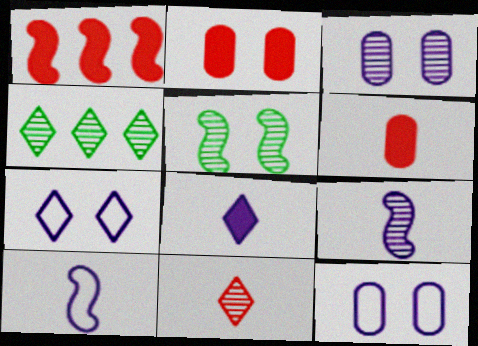[[1, 5, 10], 
[2, 4, 10], 
[2, 5, 7]]